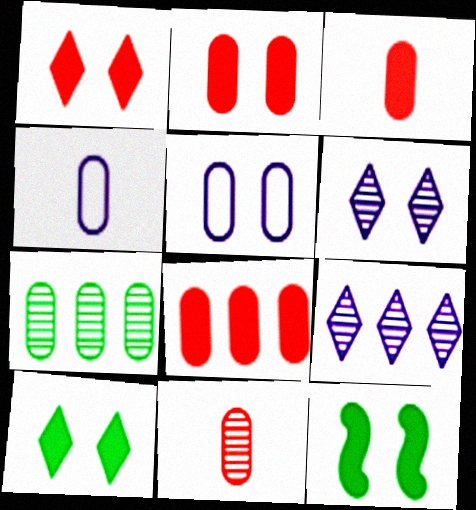[[2, 3, 8], 
[2, 4, 7], 
[3, 5, 7]]